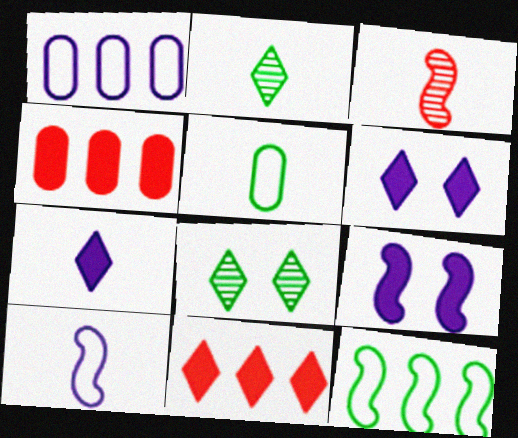[[3, 5, 7], 
[3, 9, 12], 
[4, 8, 10]]